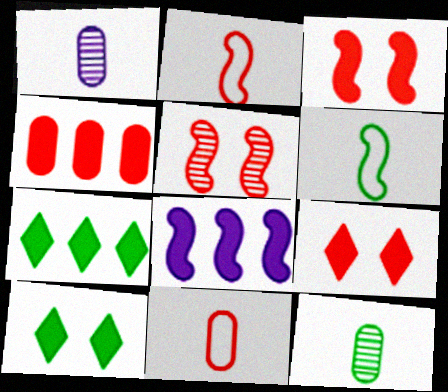[[4, 7, 8], 
[5, 6, 8]]